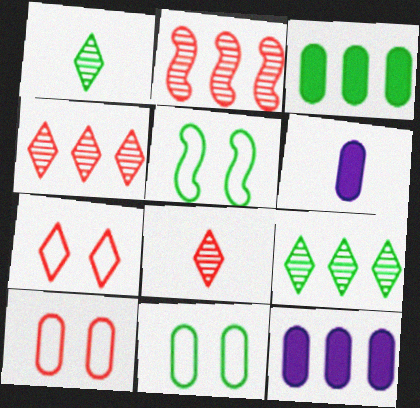[[1, 3, 5], 
[4, 5, 6], 
[5, 8, 12]]